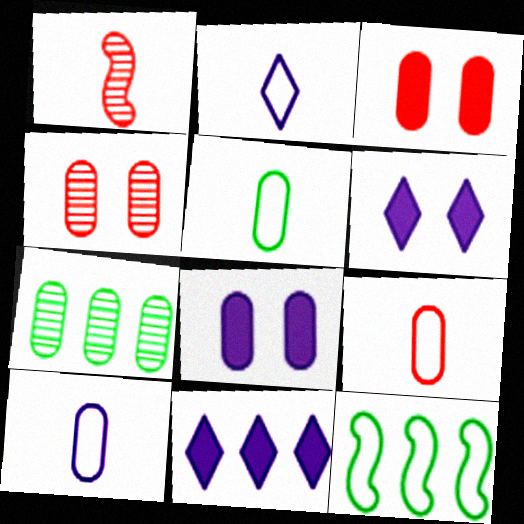[[3, 7, 10], 
[5, 9, 10], 
[7, 8, 9]]